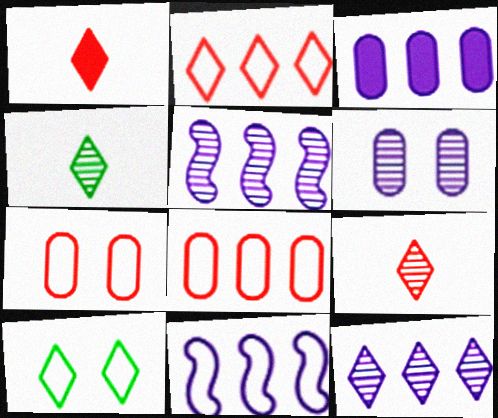[[1, 10, 12], 
[3, 11, 12]]